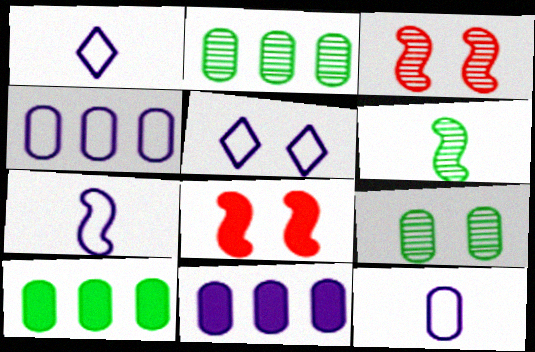[[1, 2, 8], 
[1, 3, 10], 
[1, 7, 12], 
[4, 5, 7], 
[5, 8, 9]]